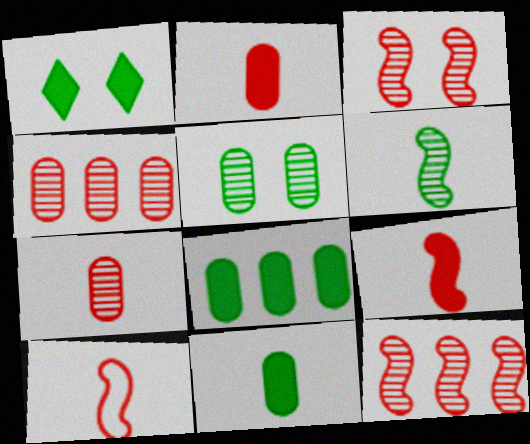[]